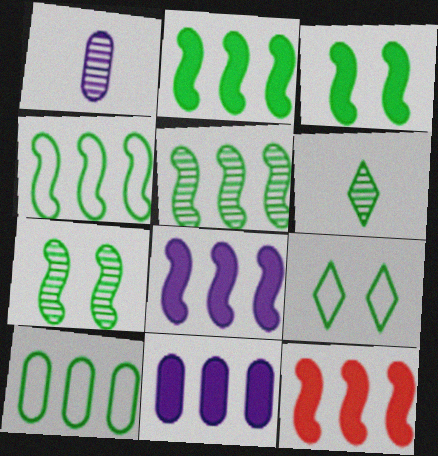[[1, 9, 12], 
[2, 4, 5], 
[2, 8, 12], 
[3, 6, 10]]